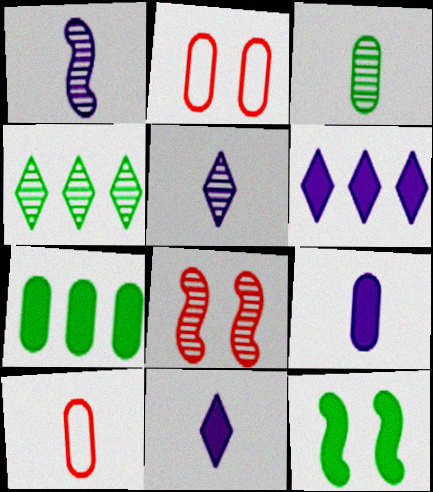[[3, 9, 10]]